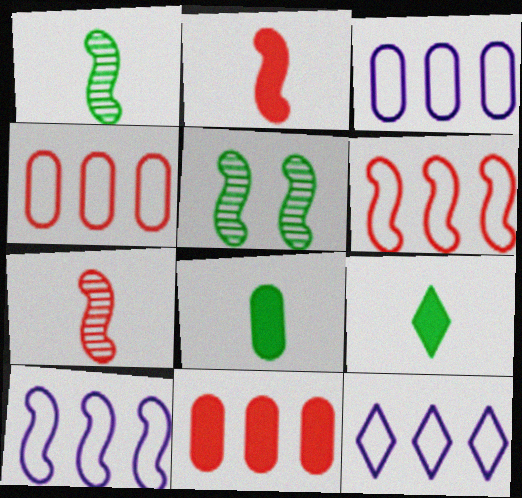[[2, 5, 10], 
[3, 10, 12]]